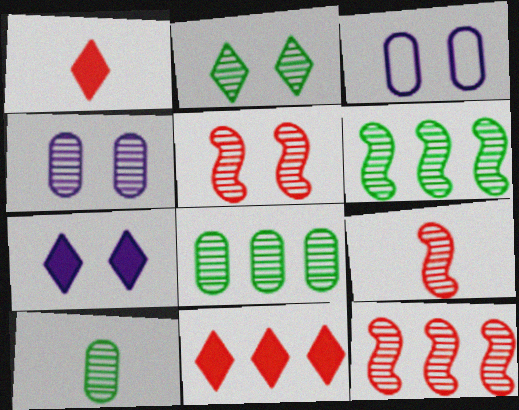[[1, 3, 6], 
[2, 4, 5], 
[2, 6, 10], 
[5, 9, 12]]